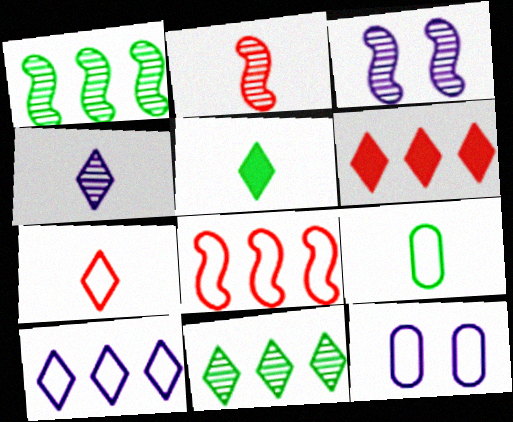[[1, 2, 3], 
[3, 6, 9], 
[4, 5, 7], 
[6, 10, 11]]